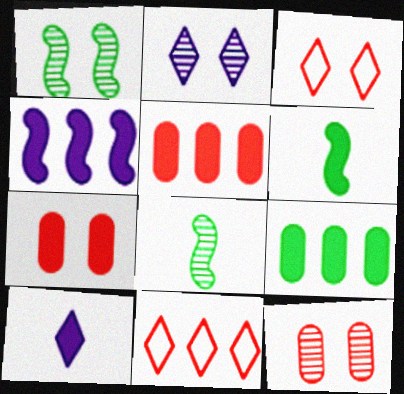[[1, 2, 12]]